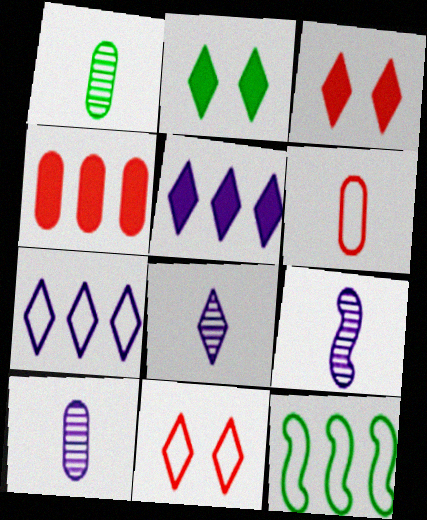[[1, 2, 12], 
[3, 10, 12], 
[8, 9, 10]]